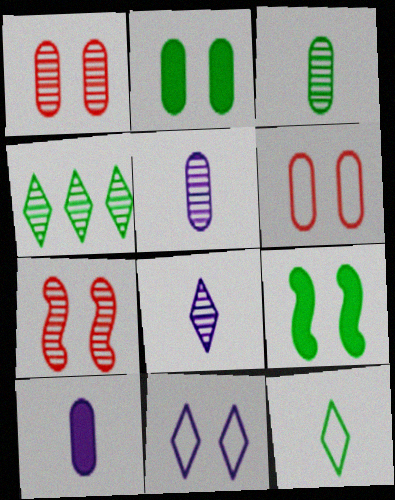[[1, 9, 11], 
[2, 7, 11], 
[4, 5, 7]]